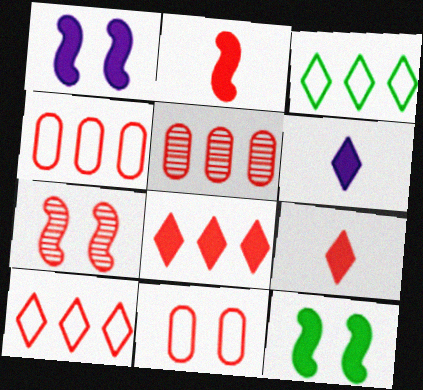[[4, 7, 9]]